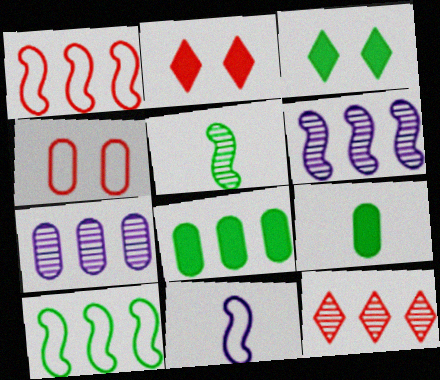[[4, 7, 9]]